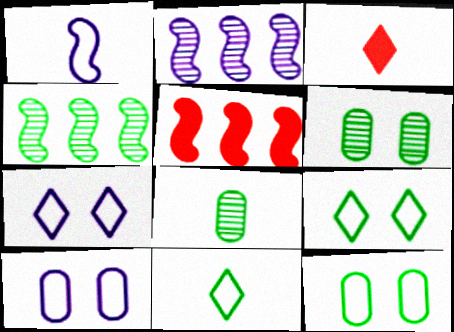[[1, 3, 8], 
[2, 3, 12], 
[3, 4, 10], 
[5, 7, 8]]